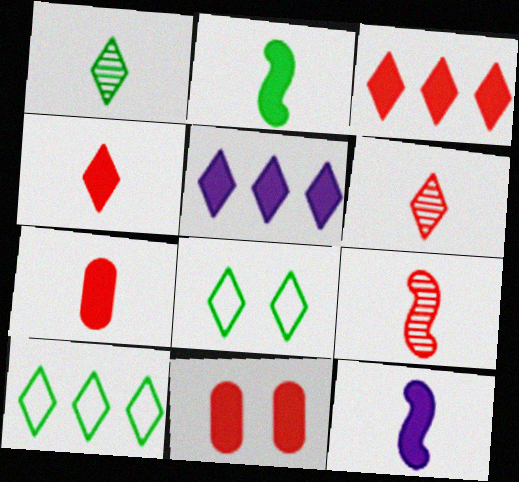[[2, 5, 11], 
[5, 6, 8]]